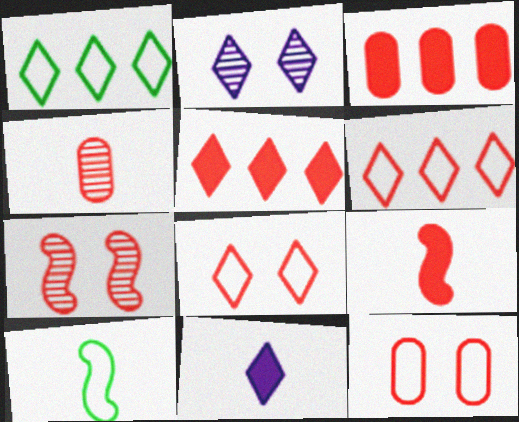[[2, 3, 10], 
[3, 4, 12], 
[4, 10, 11]]